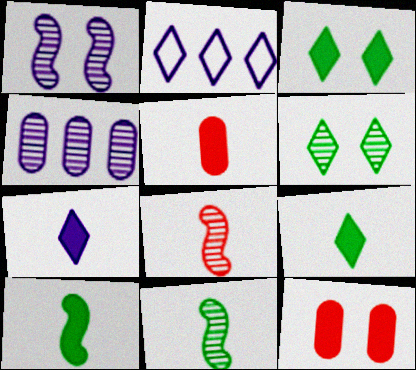[[2, 11, 12], 
[4, 6, 8], 
[5, 7, 10]]